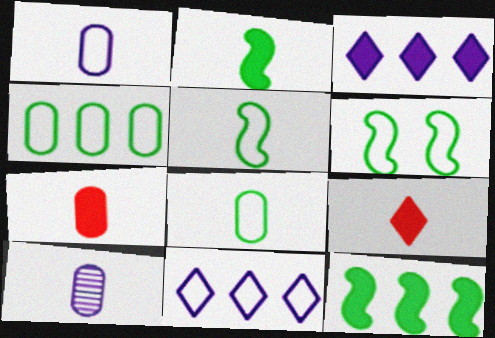[[5, 9, 10], 
[7, 8, 10]]